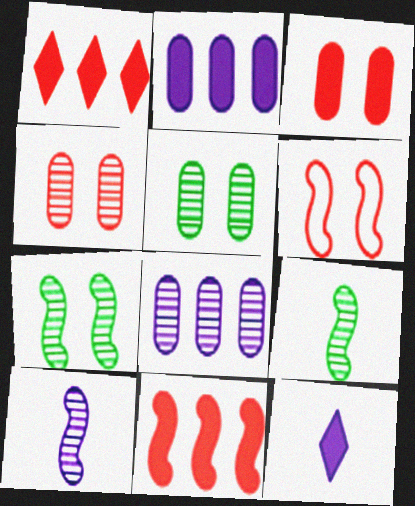[]